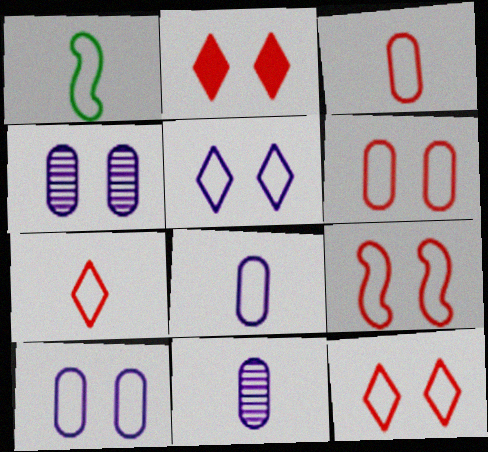[[1, 7, 8], 
[6, 9, 12]]